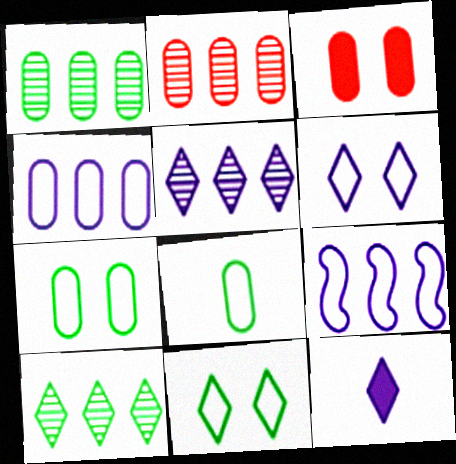[[5, 6, 12]]